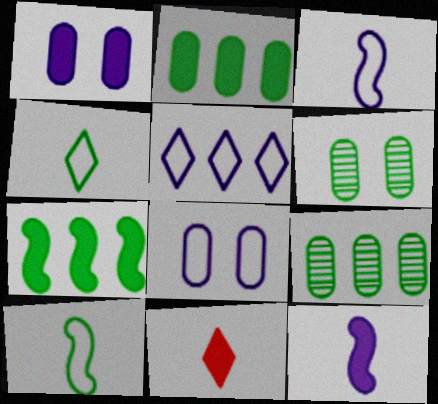[[1, 7, 11], 
[3, 5, 8], 
[4, 6, 7]]